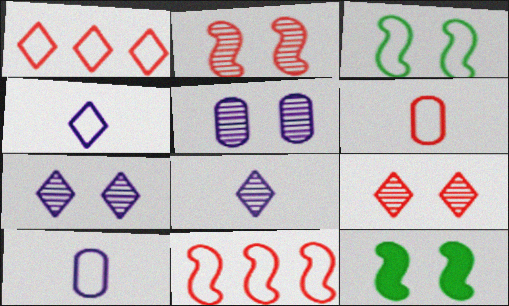[[1, 3, 10]]